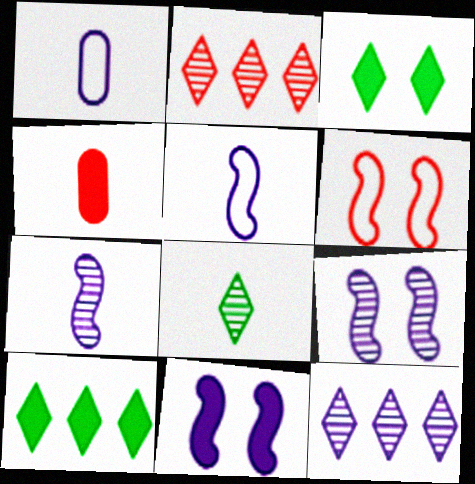[[1, 11, 12], 
[2, 4, 6], 
[4, 5, 8], 
[4, 10, 11]]